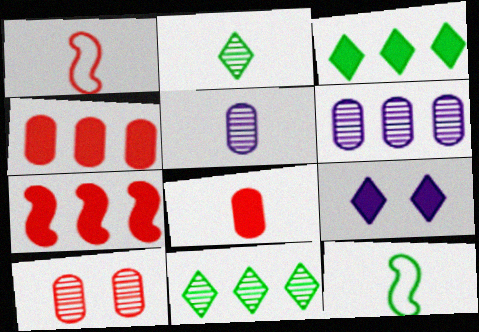[]